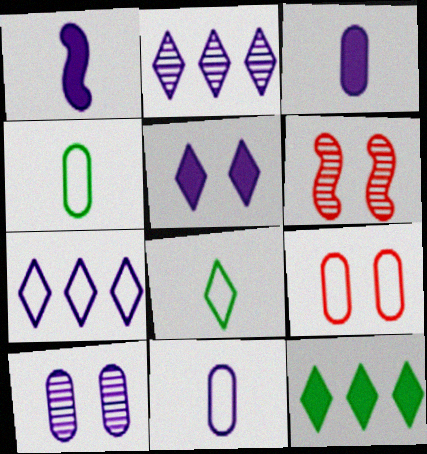[[1, 7, 10], 
[6, 11, 12]]